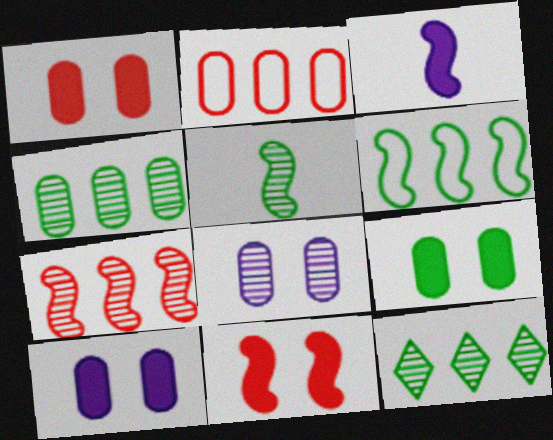[[1, 9, 10]]